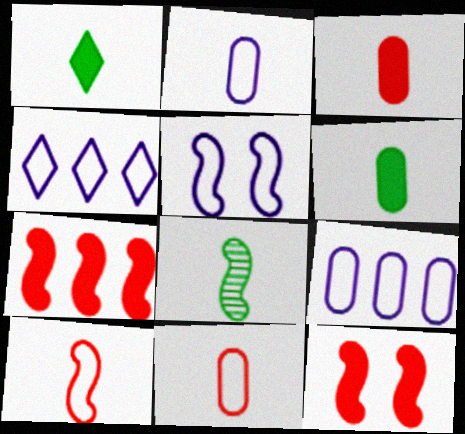[[2, 4, 5], 
[5, 7, 8]]